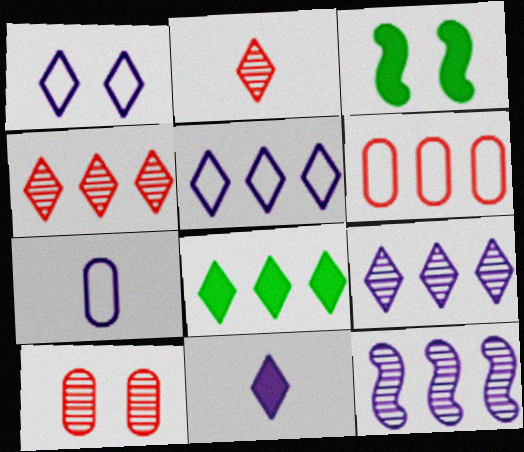[[1, 2, 8], 
[1, 3, 10], 
[1, 9, 11], 
[3, 4, 7], 
[4, 5, 8], 
[6, 8, 12]]